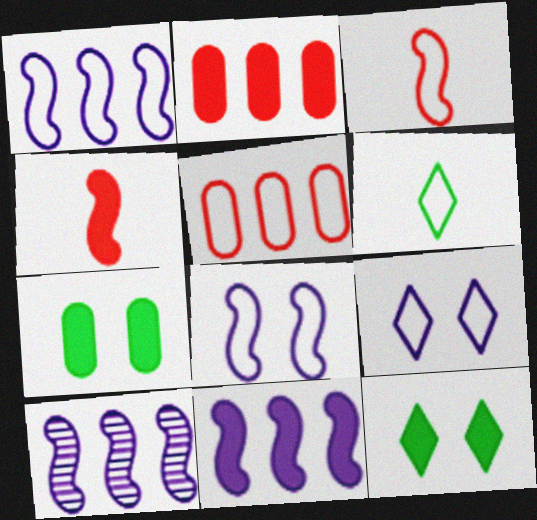[[1, 10, 11], 
[5, 6, 8]]